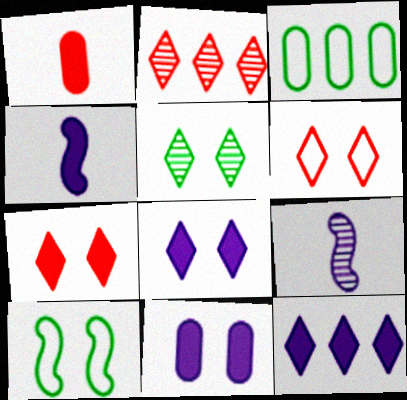[[3, 7, 9], 
[4, 11, 12], 
[5, 6, 8]]